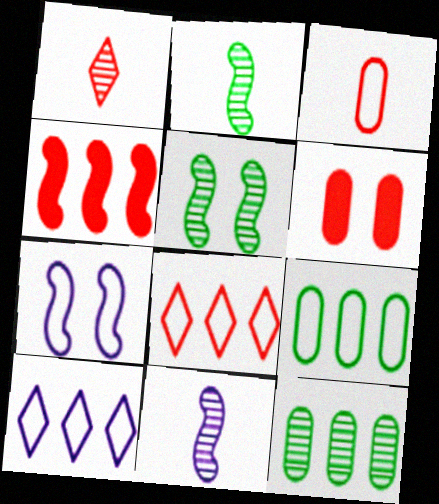[[2, 4, 7], 
[2, 6, 10], 
[4, 10, 12]]